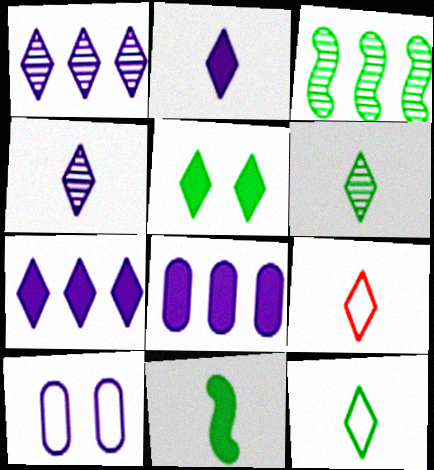[[1, 5, 9], 
[2, 6, 9]]